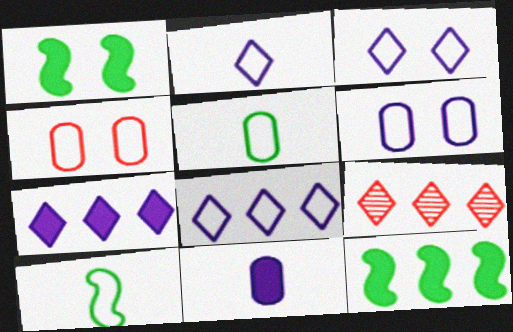[[2, 3, 8], 
[4, 8, 10]]